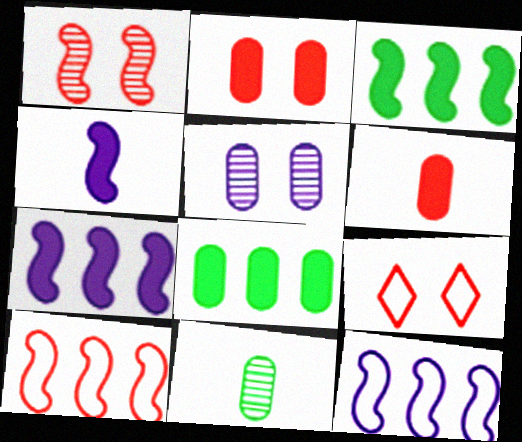[[1, 2, 9], 
[7, 9, 11]]